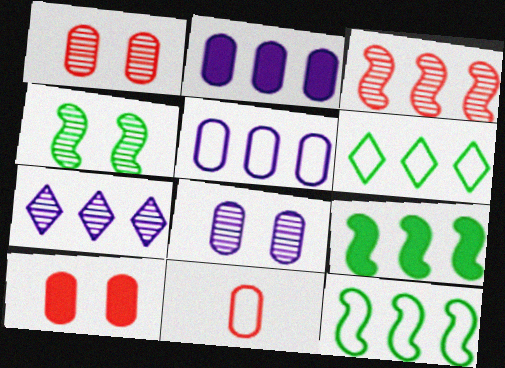[[2, 3, 6]]